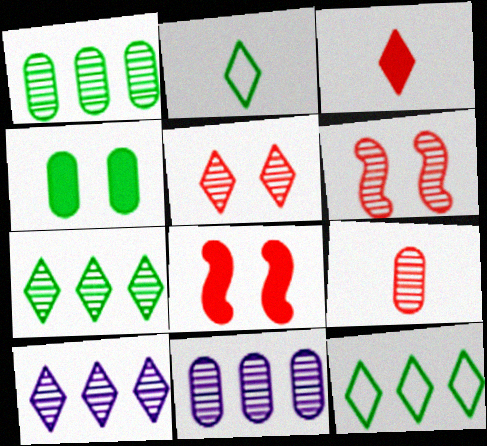[[2, 8, 11]]